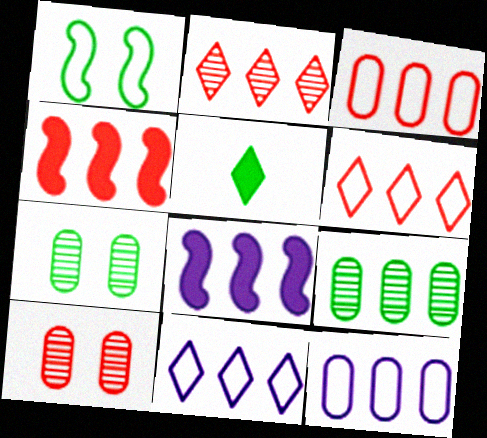[[1, 5, 9], 
[2, 3, 4], 
[4, 9, 11], 
[6, 8, 9]]